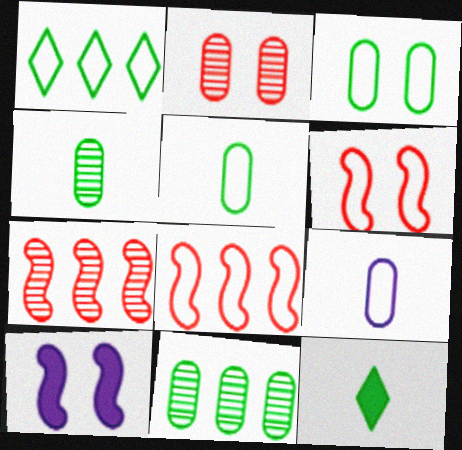[[1, 6, 9]]